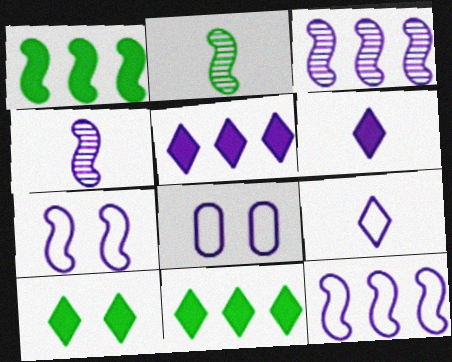[[3, 6, 8], 
[4, 5, 8], 
[8, 9, 12]]